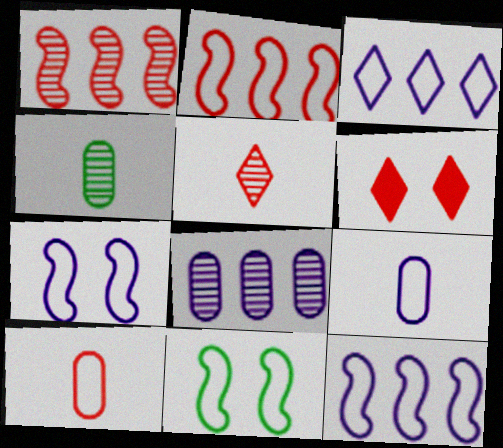[[1, 6, 10], 
[3, 7, 9], 
[3, 10, 11], 
[4, 6, 12]]